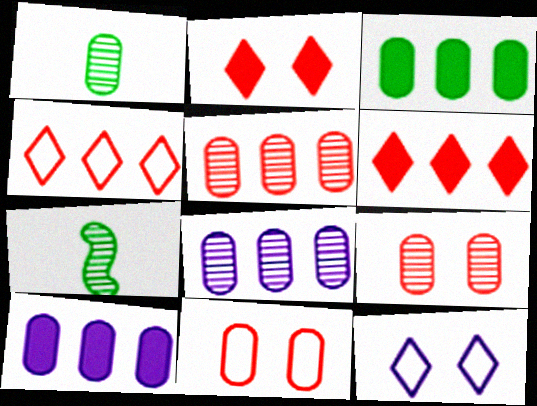[[1, 8, 9], 
[1, 10, 11]]